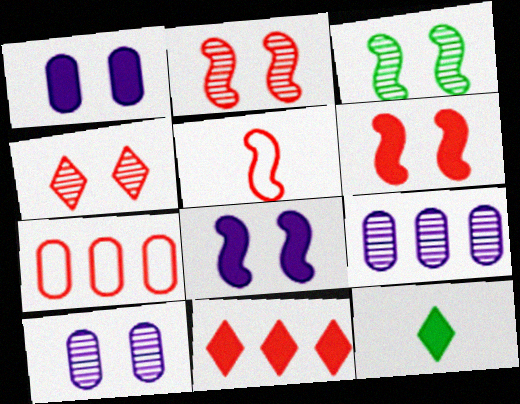[[3, 4, 10]]